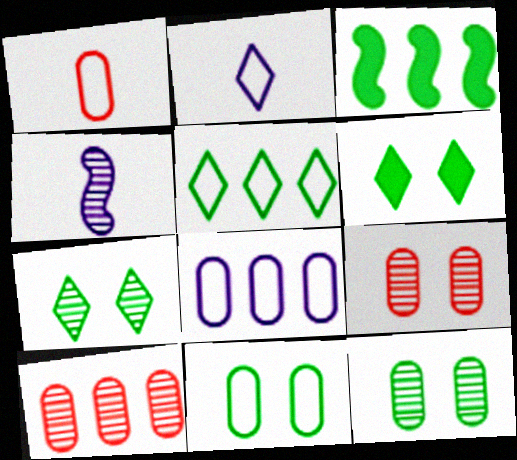[[1, 8, 11], 
[2, 3, 9], 
[4, 7, 10]]